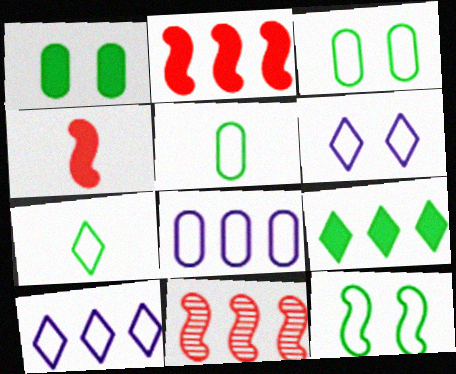[[8, 9, 11]]